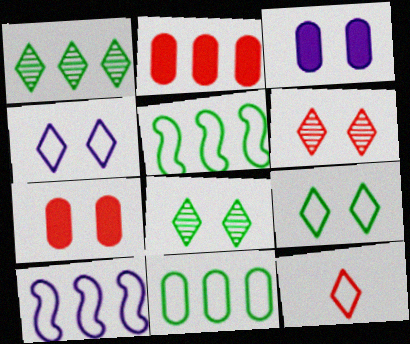[[1, 2, 10]]